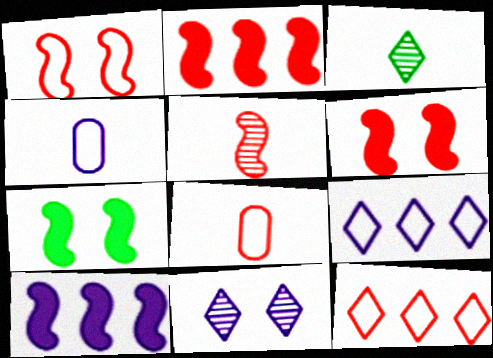[[1, 2, 5], 
[1, 8, 12], 
[4, 10, 11]]